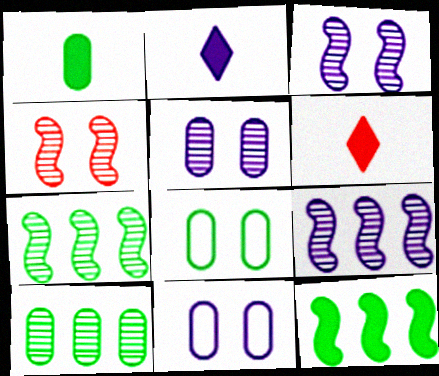[[1, 8, 10], 
[2, 9, 11], 
[6, 7, 11], 
[6, 8, 9]]